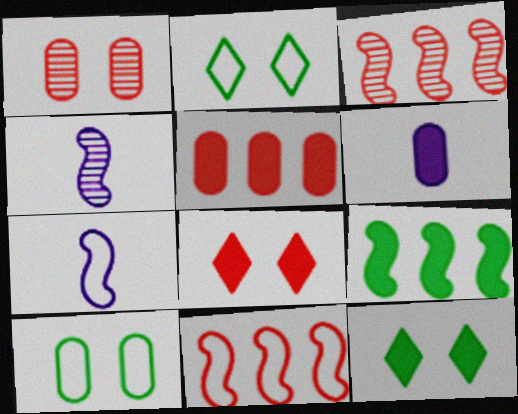[[2, 3, 6], 
[2, 4, 5], 
[6, 8, 9]]